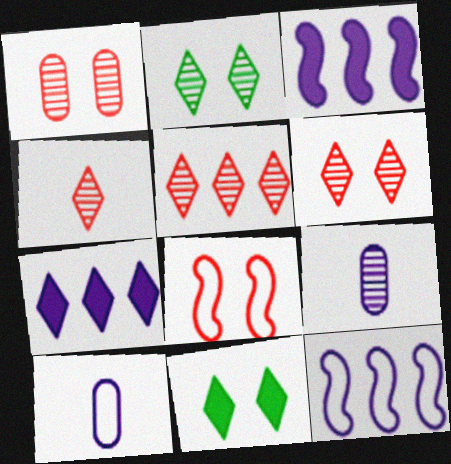[[4, 5, 6]]